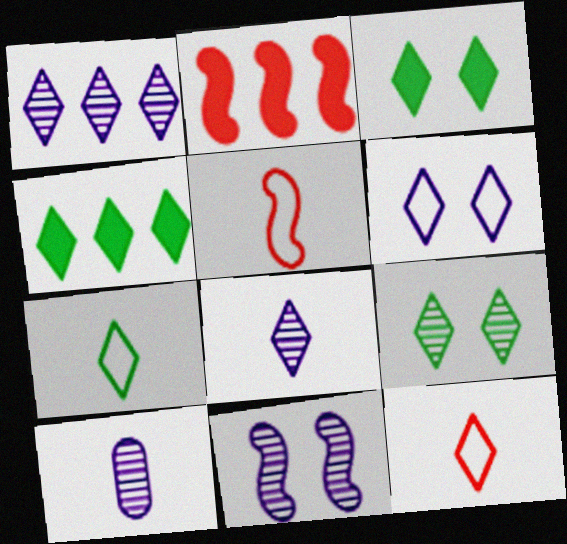[[1, 3, 12], 
[1, 10, 11], 
[4, 7, 9]]